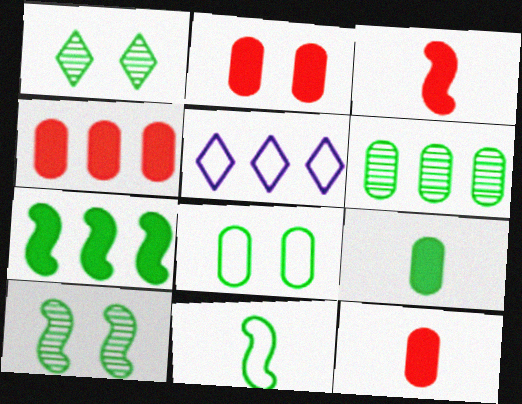[[2, 4, 12], 
[5, 10, 12], 
[6, 8, 9], 
[7, 10, 11]]